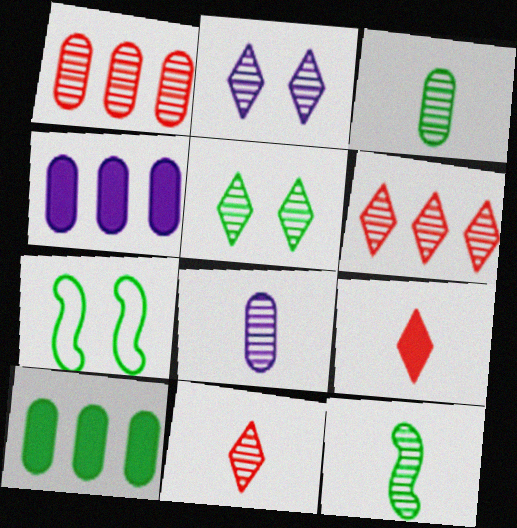[[1, 2, 12], 
[4, 7, 11], 
[8, 11, 12]]